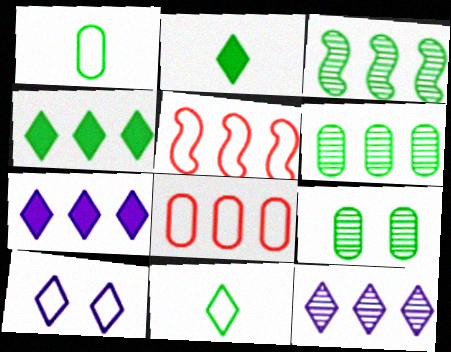[[1, 5, 10], 
[3, 7, 8], 
[5, 6, 7]]